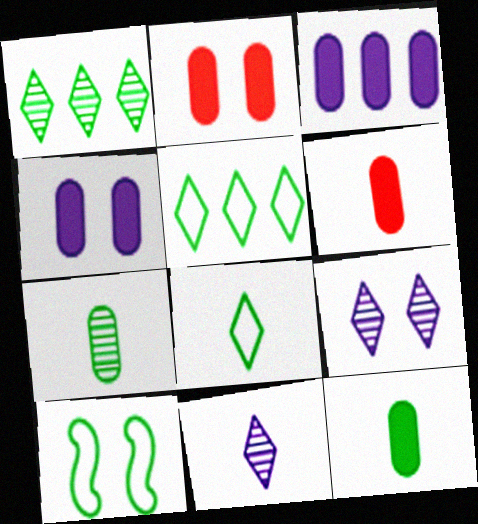[[1, 10, 12], 
[2, 3, 12], 
[2, 9, 10]]